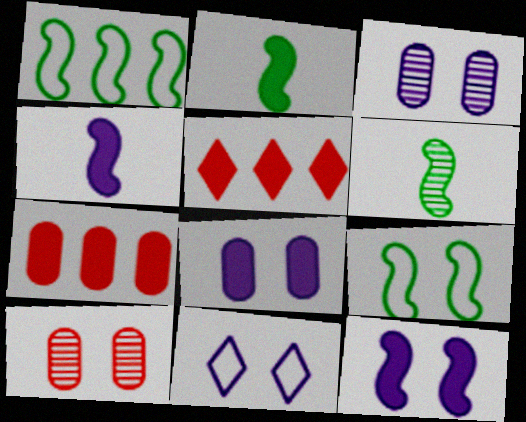[[2, 5, 8], 
[3, 11, 12], 
[6, 7, 11]]